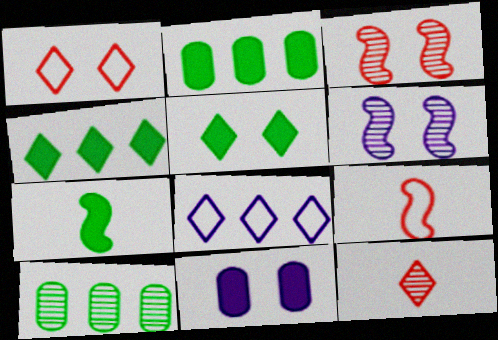[[2, 5, 7], 
[5, 8, 12], 
[6, 10, 12]]